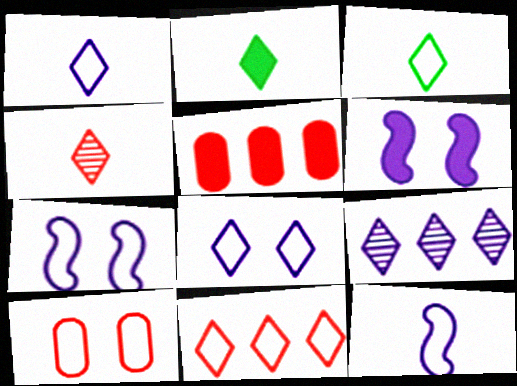[[1, 2, 4], 
[2, 5, 6], 
[3, 8, 11]]